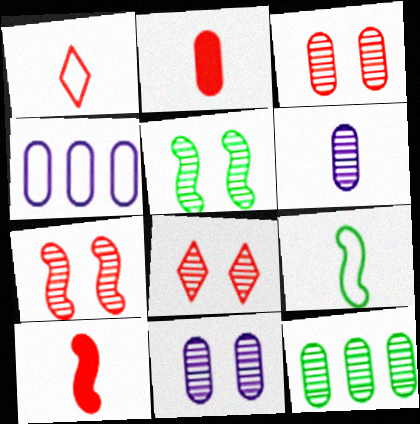[[3, 6, 12], 
[3, 7, 8], 
[5, 8, 11]]